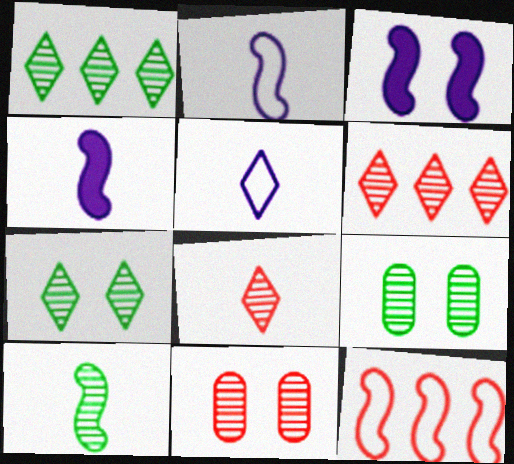[[1, 9, 10], 
[3, 10, 12]]